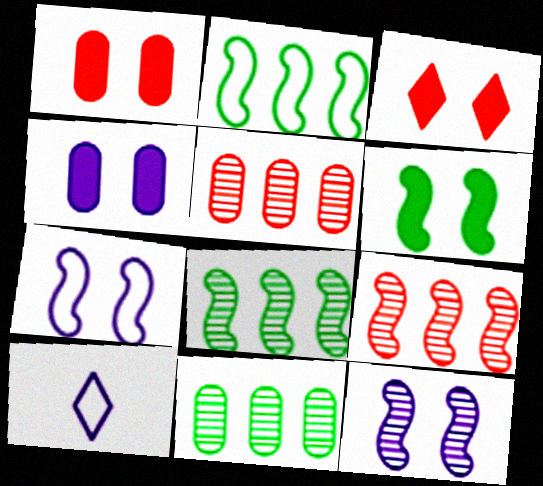[[1, 8, 10], 
[3, 4, 6], 
[5, 6, 10]]